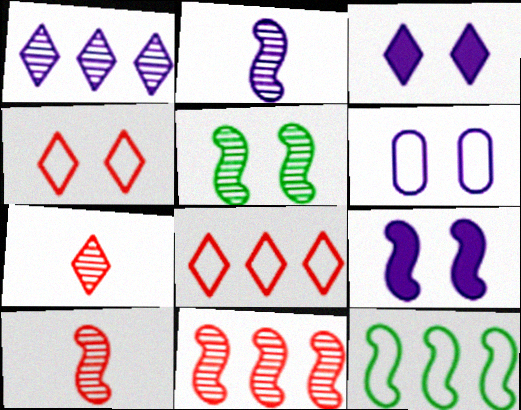[[2, 5, 11], 
[9, 10, 12]]